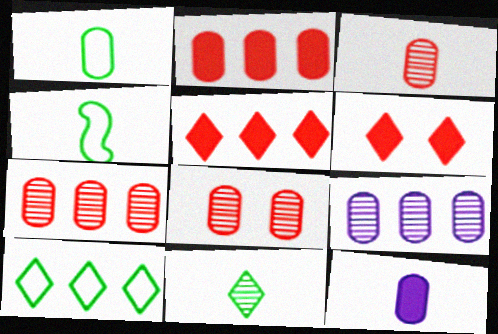[[1, 3, 12], 
[3, 7, 8], 
[4, 6, 9]]